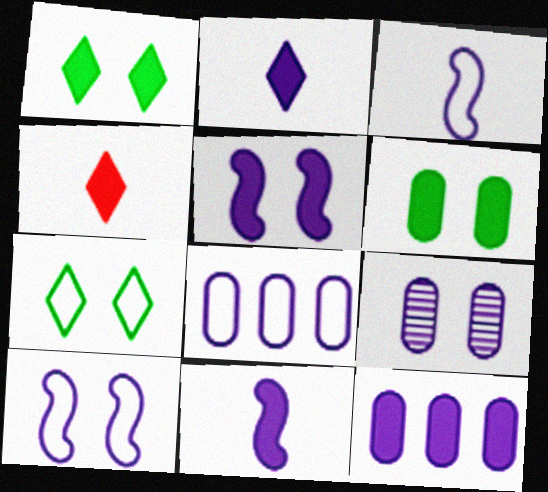[[2, 5, 12]]